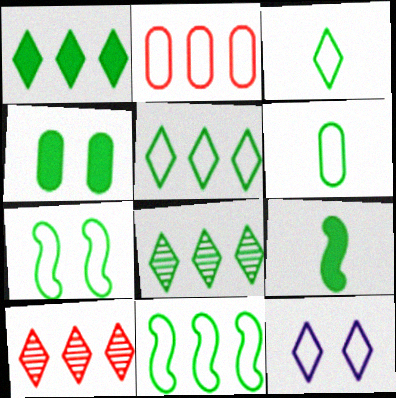[[1, 4, 9], 
[1, 5, 8], 
[5, 6, 7]]